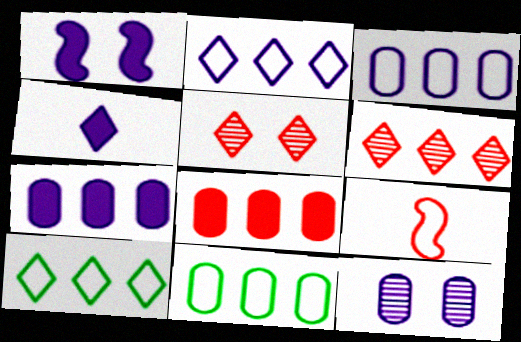[[1, 4, 7], 
[4, 5, 10], 
[5, 8, 9]]